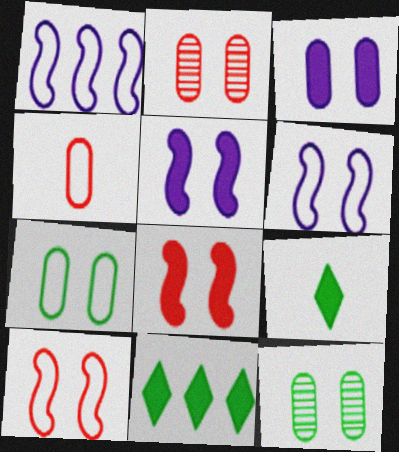[[1, 2, 9], 
[2, 3, 7]]